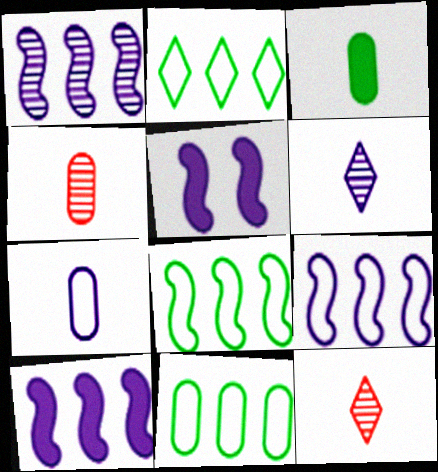[[1, 9, 10], 
[2, 4, 5], 
[2, 8, 11], 
[3, 4, 7], 
[5, 11, 12]]